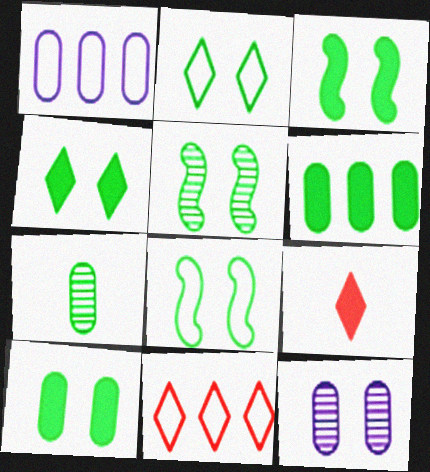[[1, 5, 9], 
[2, 5, 10], 
[3, 4, 10], 
[3, 5, 8]]